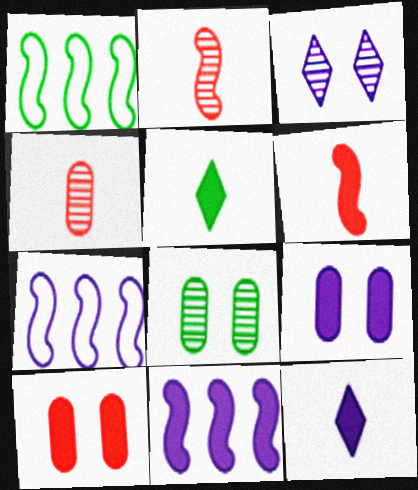[[1, 5, 8], 
[5, 10, 11], 
[9, 11, 12]]